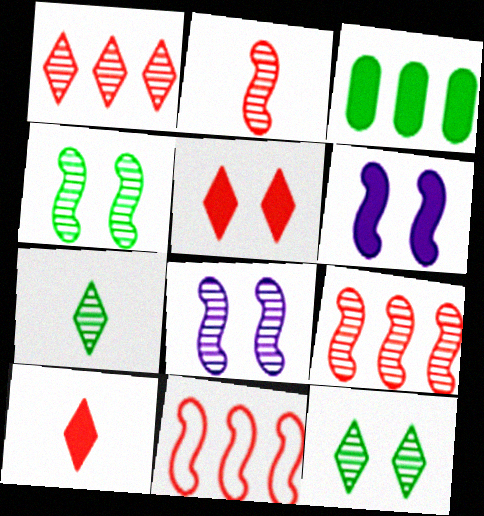[[3, 6, 10]]